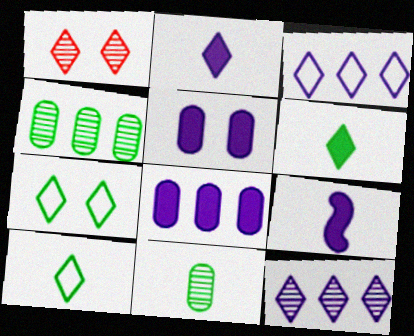[[1, 3, 6]]